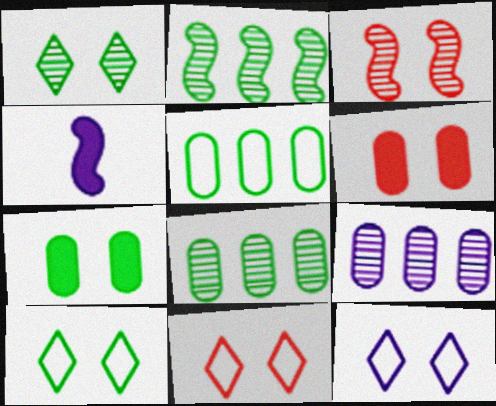[[3, 6, 11], 
[3, 7, 12], 
[4, 8, 11], 
[4, 9, 12], 
[10, 11, 12]]